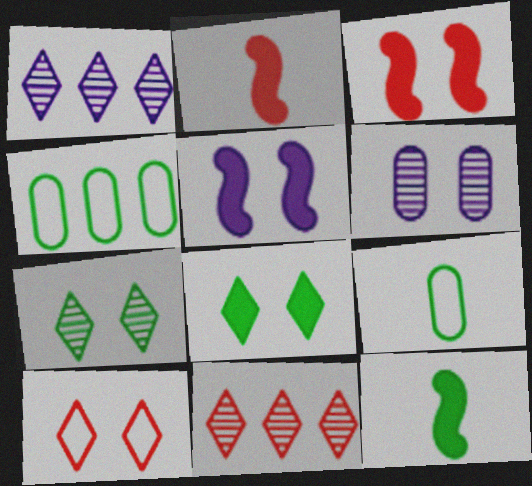[[1, 3, 9], 
[4, 7, 12], 
[5, 9, 11]]